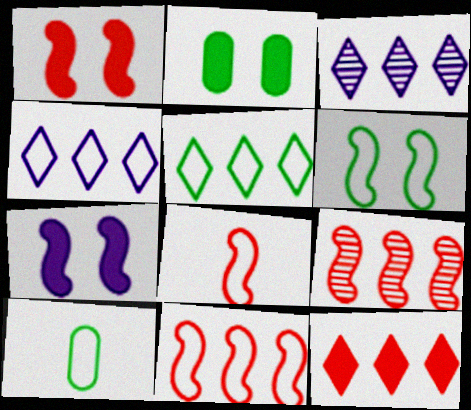[[1, 3, 10], 
[1, 8, 9], 
[2, 3, 8], 
[3, 5, 12], 
[5, 6, 10]]